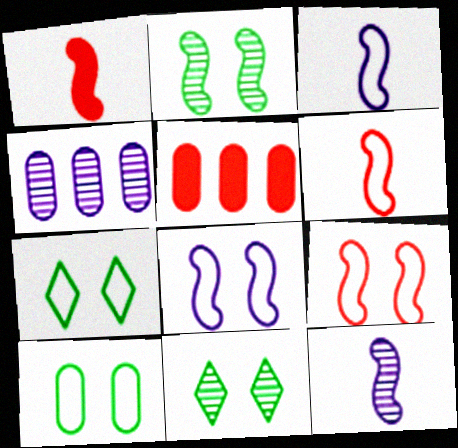[[1, 4, 7], 
[3, 5, 11], 
[5, 7, 12]]